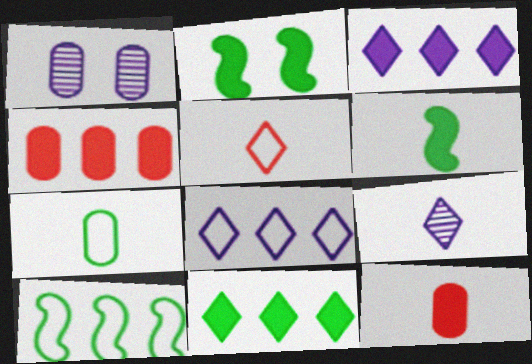[[1, 4, 7], 
[2, 3, 12]]